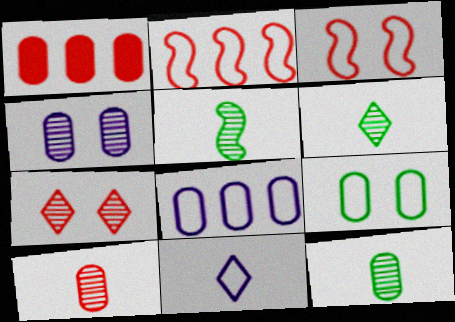[[2, 9, 11], 
[5, 6, 12]]